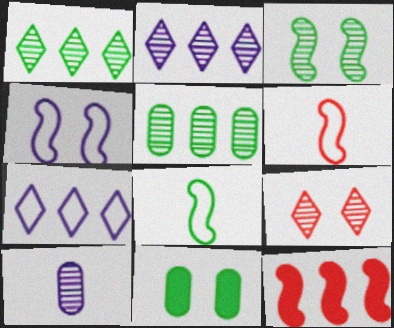[[1, 8, 11], 
[2, 6, 11], 
[4, 9, 11], 
[5, 7, 12]]